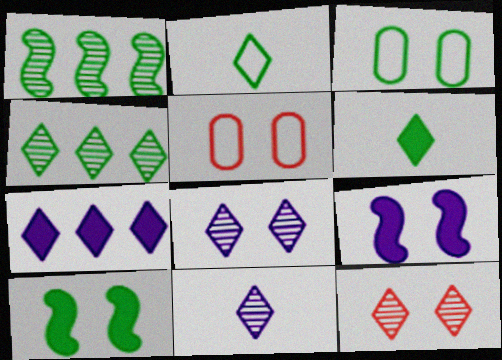[[1, 3, 6], 
[2, 7, 12], 
[3, 9, 12], 
[4, 11, 12], 
[5, 8, 10]]